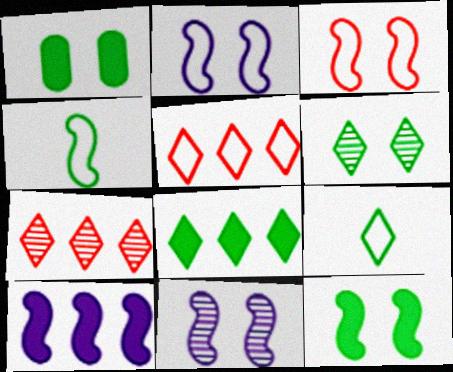[[3, 11, 12], 
[6, 8, 9]]